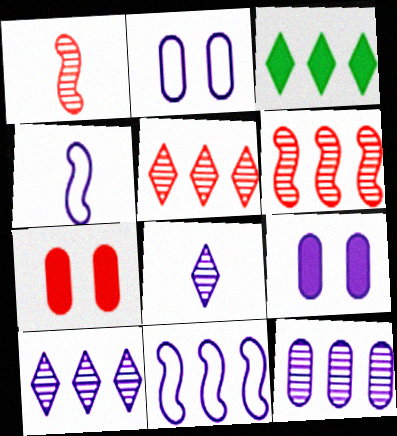[[1, 2, 3], 
[4, 9, 10], 
[8, 9, 11]]